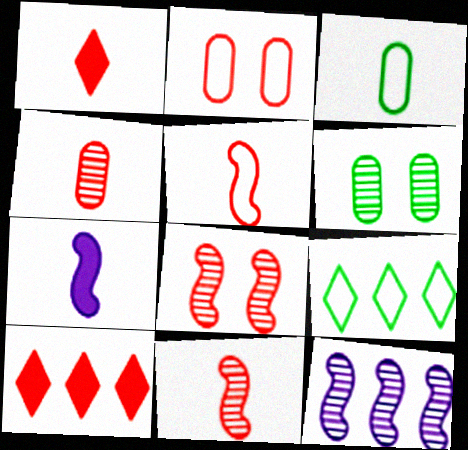[[1, 4, 5], 
[2, 10, 11]]